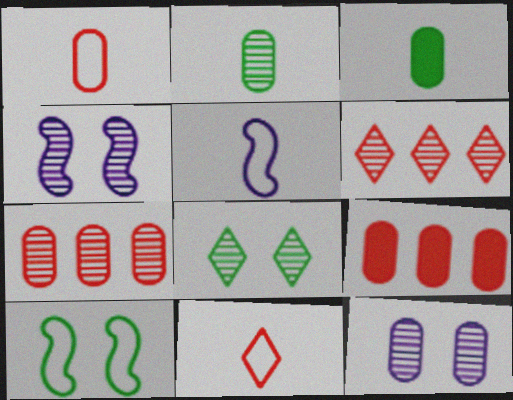[[2, 4, 6], 
[2, 7, 12], 
[5, 8, 9]]